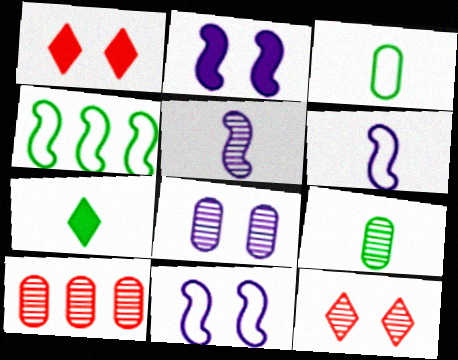[[7, 10, 11], 
[8, 9, 10]]